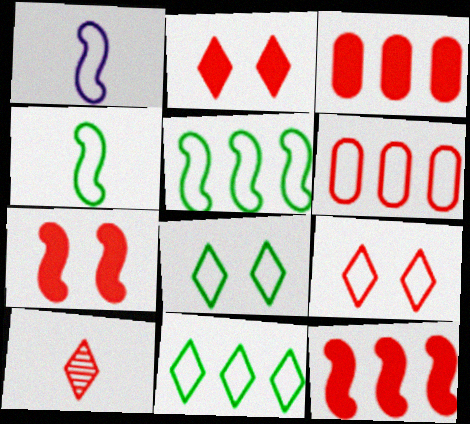[[1, 6, 8], 
[6, 7, 10]]